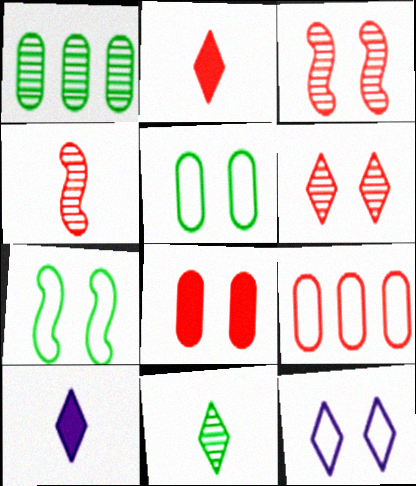[[2, 3, 9]]